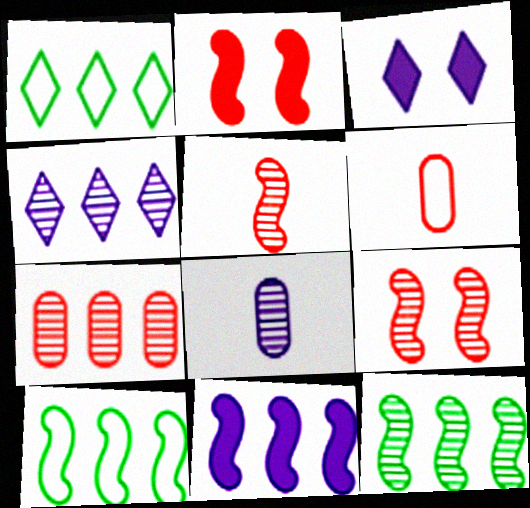[[1, 2, 8], 
[1, 7, 11], 
[3, 6, 12], 
[4, 7, 12]]